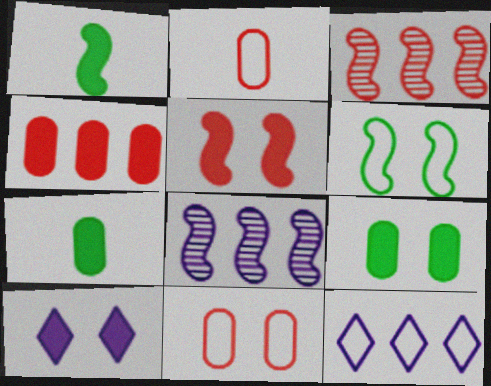[[1, 4, 10], 
[2, 6, 12], 
[5, 9, 10]]